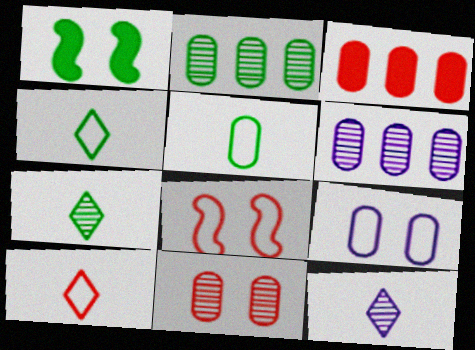[[1, 2, 4], 
[1, 6, 10]]